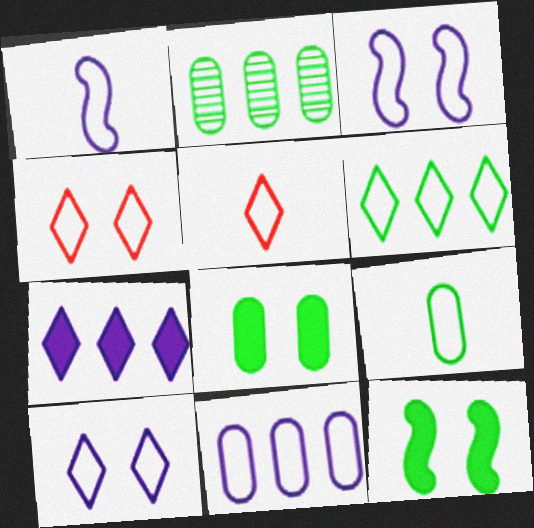[[1, 5, 9], 
[1, 10, 11], 
[2, 8, 9], 
[5, 6, 10]]